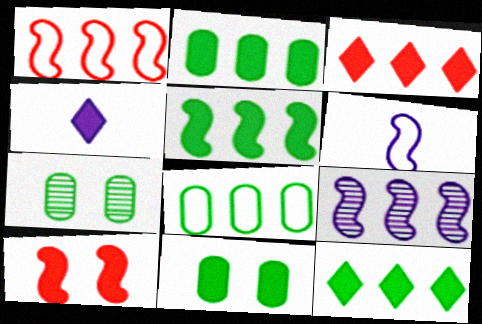[[1, 4, 7], 
[1, 5, 9], 
[2, 4, 10], 
[2, 5, 12], 
[3, 6, 7], 
[3, 8, 9]]